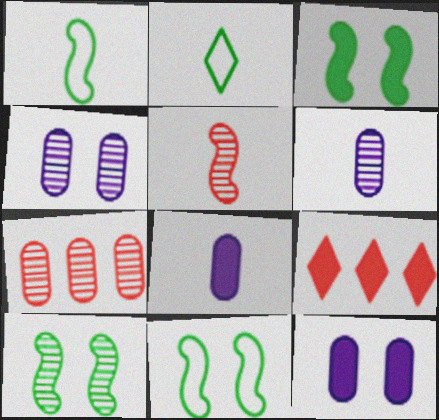[[1, 4, 9], 
[2, 5, 8], 
[3, 8, 9], 
[3, 10, 11], 
[6, 9, 11]]